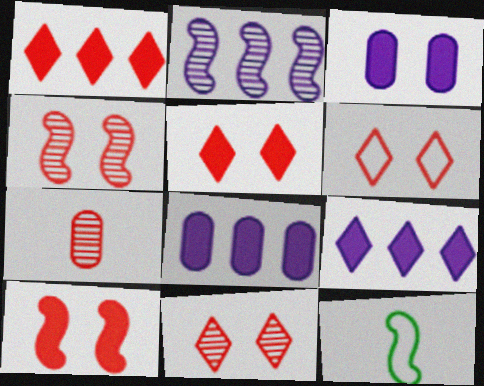[[2, 10, 12], 
[5, 6, 11], 
[8, 11, 12]]